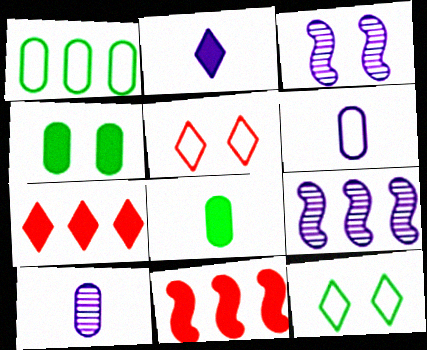[[1, 7, 9], 
[2, 4, 11], 
[3, 4, 5], 
[5, 8, 9], 
[10, 11, 12]]